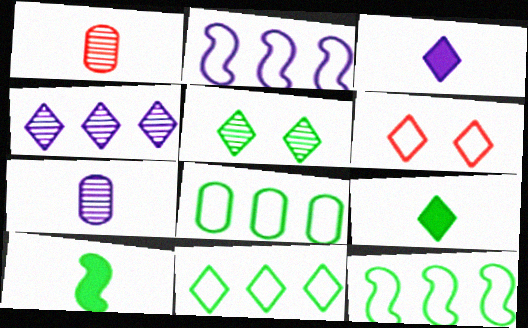[[4, 6, 9], 
[5, 8, 10], 
[5, 9, 11], 
[8, 11, 12]]